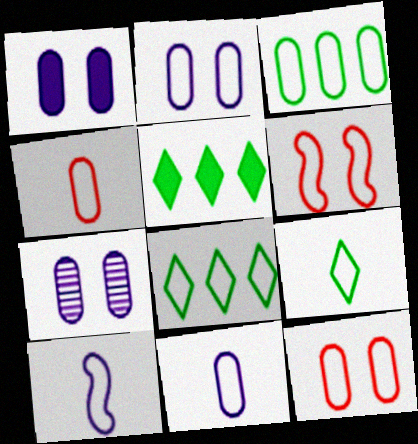[[1, 2, 7], 
[2, 3, 4], 
[3, 11, 12], 
[4, 9, 10], 
[6, 8, 11], 
[8, 10, 12]]